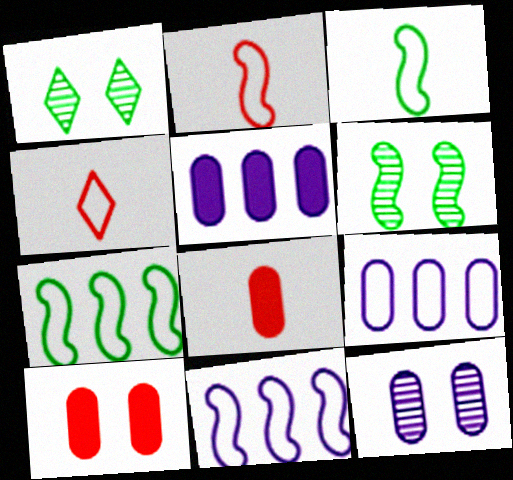[[1, 2, 5], 
[1, 8, 11], 
[4, 5, 6]]